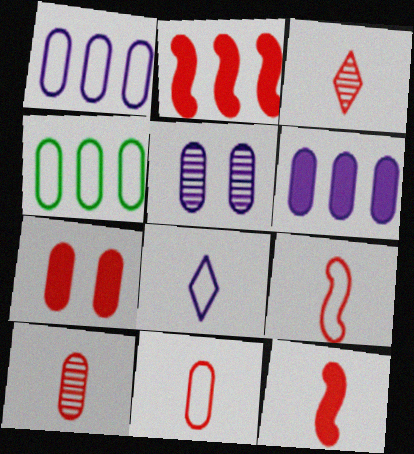[[3, 11, 12]]